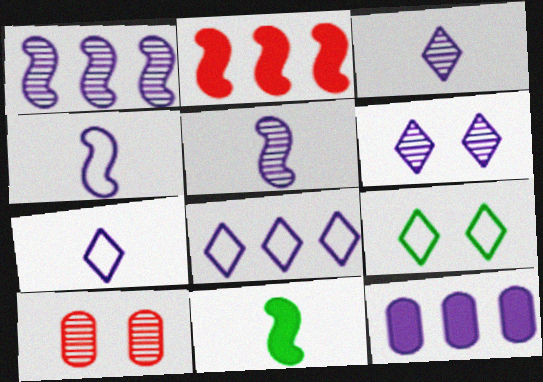[[1, 8, 12], 
[4, 6, 12], 
[8, 10, 11]]